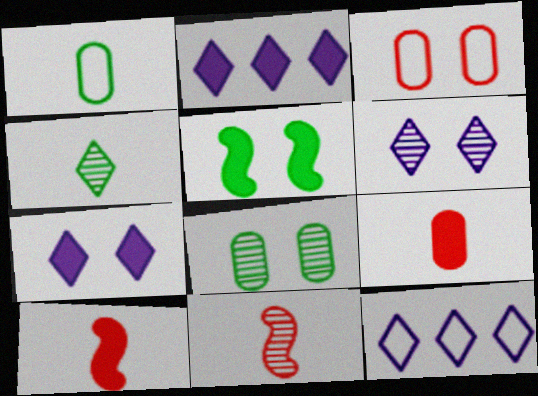[[2, 5, 9], 
[3, 5, 6], 
[8, 10, 12]]